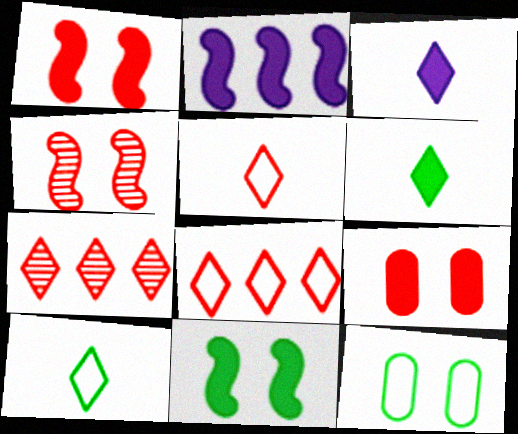[[2, 6, 9]]